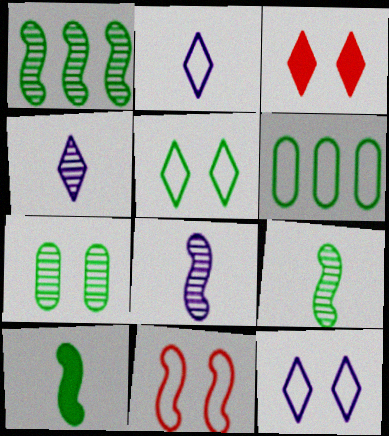[[2, 6, 11], 
[3, 6, 8]]